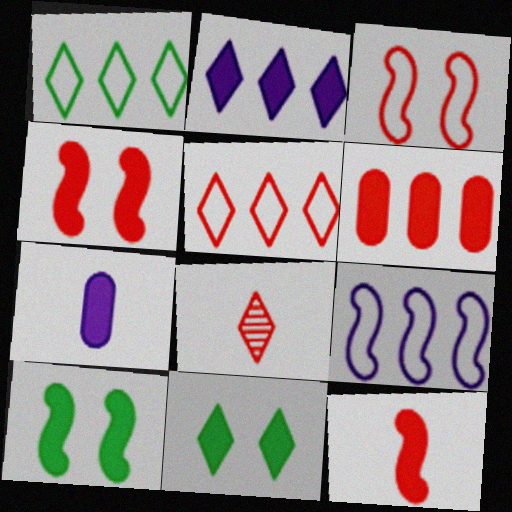[[3, 6, 8]]